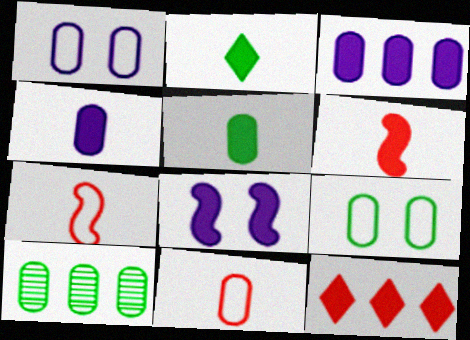[[2, 4, 6], 
[5, 8, 12], 
[5, 9, 10]]